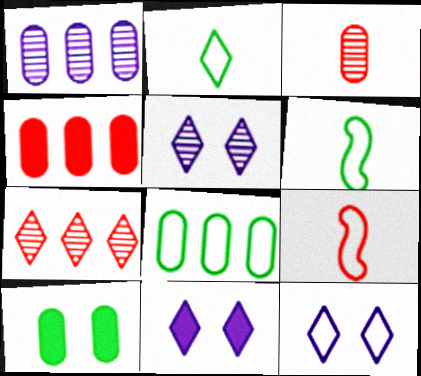[[1, 4, 8], 
[2, 7, 11], 
[4, 5, 6], 
[5, 11, 12], 
[8, 9, 12]]